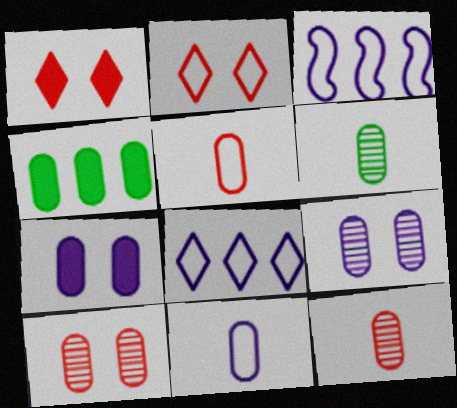[[1, 3, 6], 
[4, 5, 9], 
[4, 10, 11]]